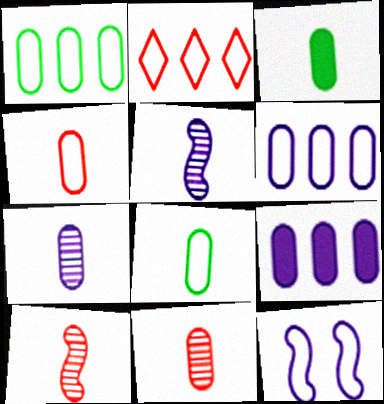[[2, 8, 12], 
[3, 4, 7]]